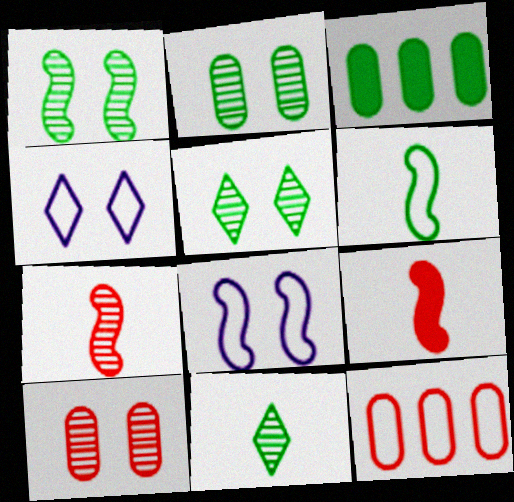[[1, 2, 5], 
[3, 4, 7], 
[3, 5, 6], 
[4, 6, 12]]